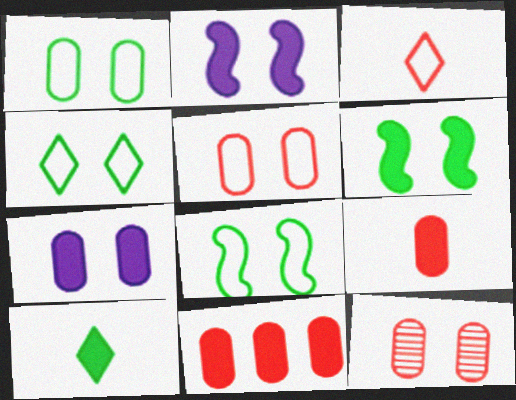[[1, 4, 8], 
[1, 7, 12], 
[2, 4, 12], 
[2, 10, 11]]